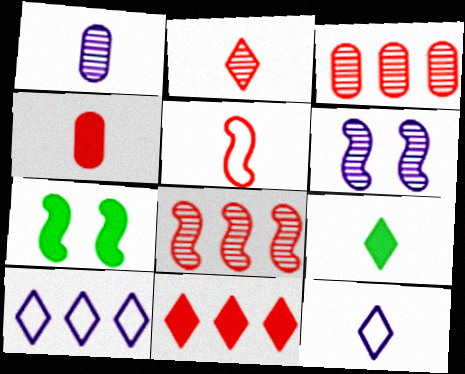[[1, 5, 9], 
[2, 4, 5], 
[2, 9, 12], 
[3, 7, 12]]